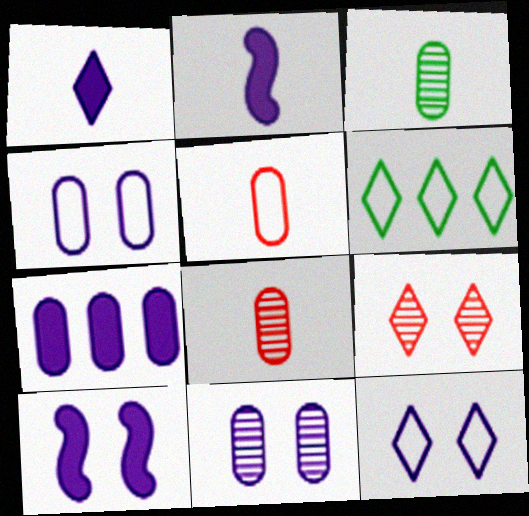[[1, 6, 9], 
[1, 7, 10], 
[6, 8, 10], 
[10, 11, 12]]